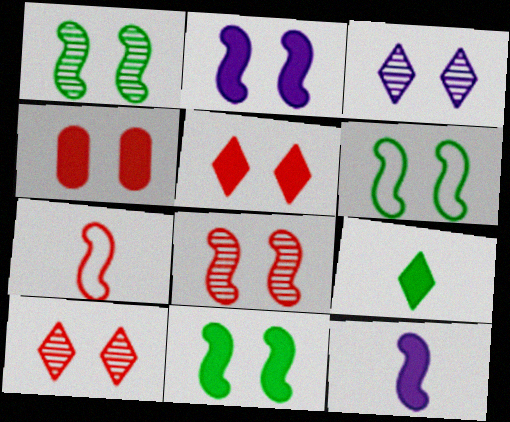[[1, 6, 11], 
[2, 6, 8], 
[3, 4, 6]]